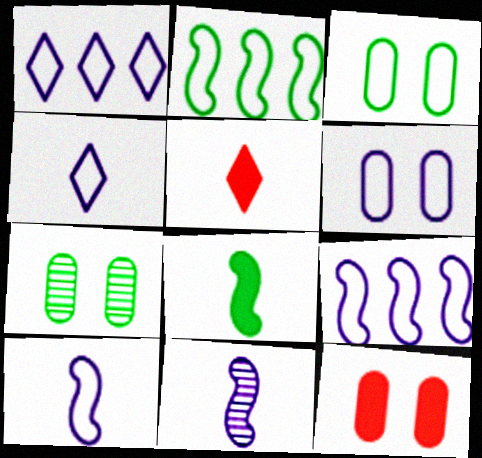[[1, 6, 10], 
[4, 6, 9], 
[5, 7, 9], 
[6, 7, 12]]